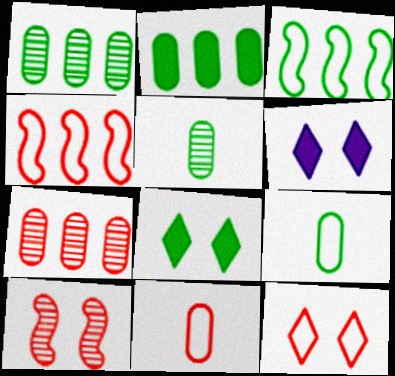[[3, 5, 8], 
[4, 5, 6], 
[4, 11, 12]]